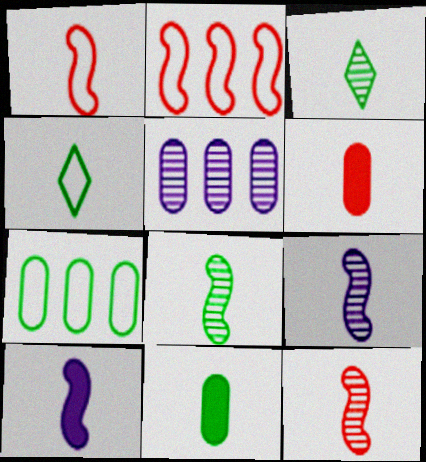[[1, 8, 10], 
[4, 6, 9], 
[4, 8, 11], 
[8, 9, 12]]